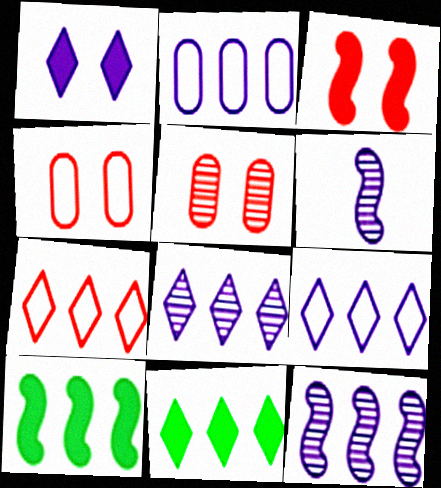[[1, 2, 6], 
[4, 6, 11], 
[7, 8, 11]]